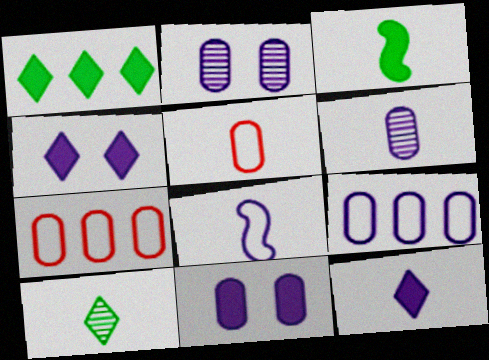[[6, 8, 12], 
[6, 9, 11]]